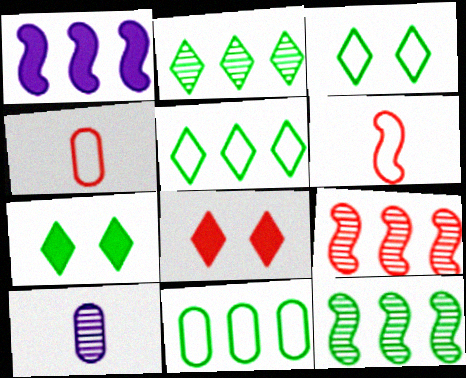[[4, 8, 9]]